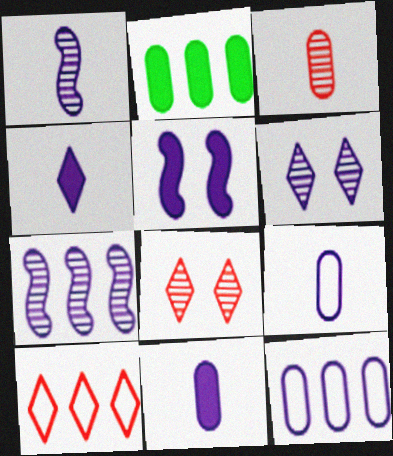[[1, 4, 9], 
[2, 7, 10]]